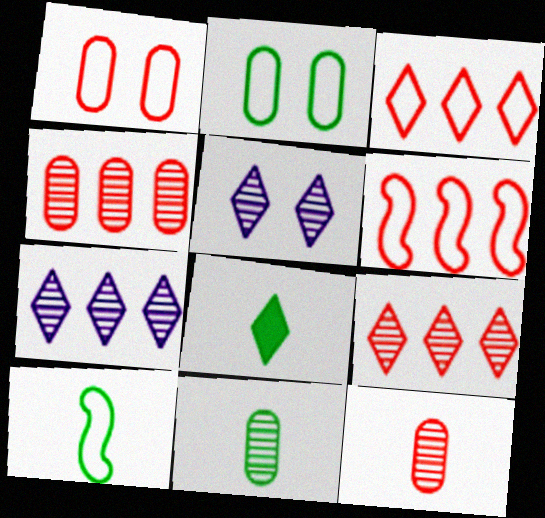[[3, 5, 8], 
[8, 10, 11]]